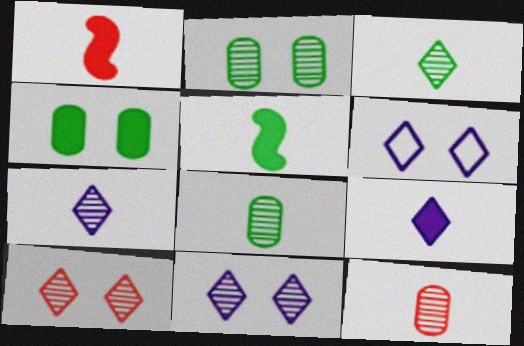[]